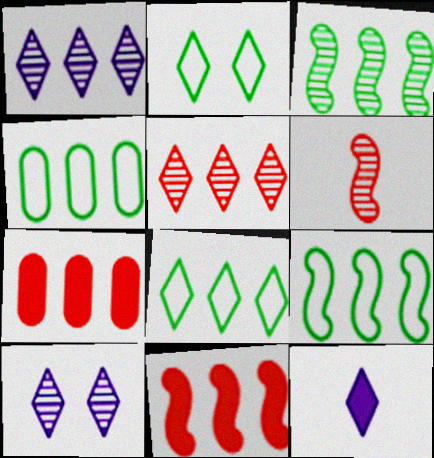[[1, 4, 11], 
[1, 7, 9], 
[2, 5, 12], 
[4, 8, 9]]